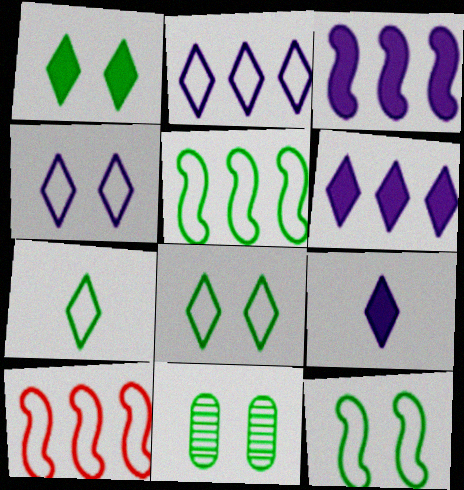[[1, 11, 12], 
[9, 10, 11]]